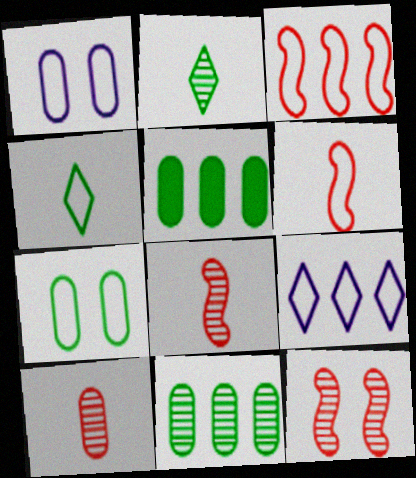[[1, 3, 4], 
[1, 5, 10], 
[6, 7, 9]]